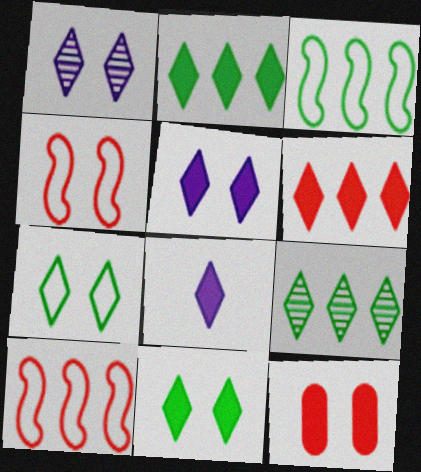[[6, 8, 11]]